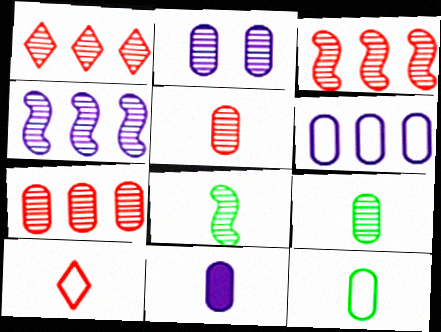[[1, 2, 8], 
[1, 3, 7], 
[2, 6, 11], 
[2, 7, 9], 
[5, 11, 12], 
[8, 10, 11]]